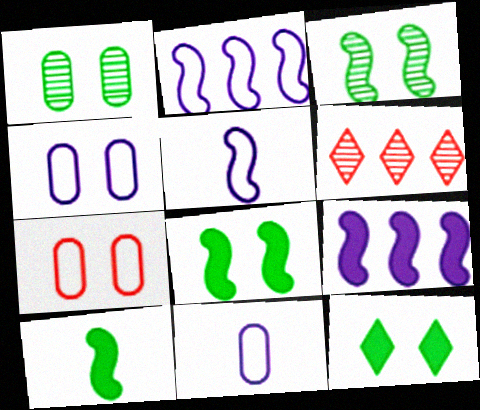[[4, 6, 10], 
[6, 8, 11]]